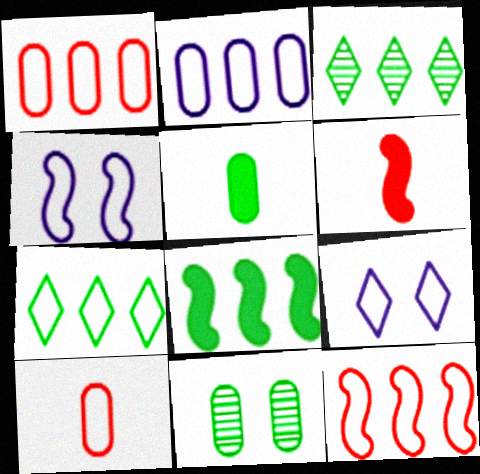[[2, 7, 12], 
[4, 7, 10]]